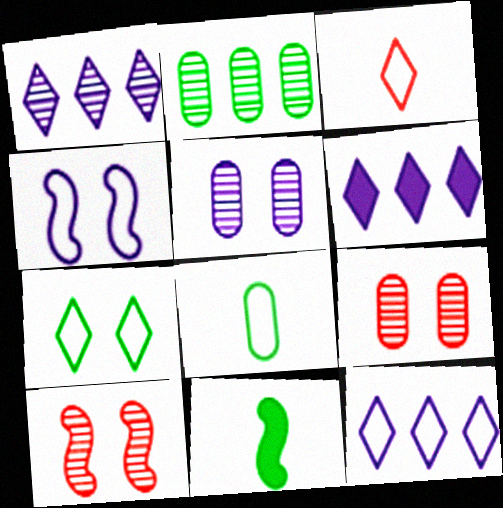[[1, 6, 12], 
[2, 7, 11], 
[3, 7, 12], 
[6, 8, 10], 
[9, 11, 12]]